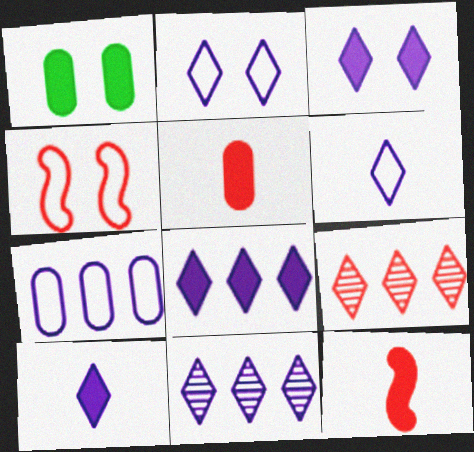[[1, 8, 12], 
[2, 10, 11], 
[3, 6, 11], 
[3, 8, 10], 
[4, 5, 9]]